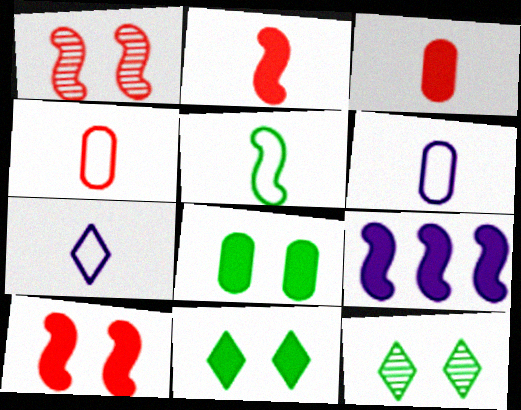[[1, 5, 9], 
[3, 9, 11], 
[4, 5, 7], 
[4, 9, 12]]